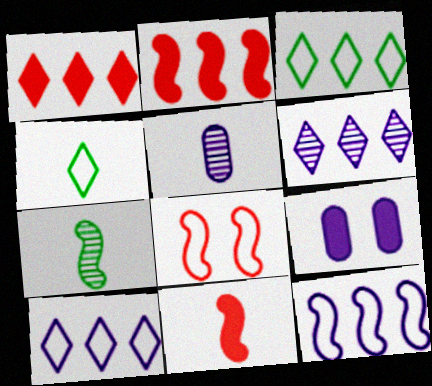[[1, 3, 6], 
[4, 5, 11]]